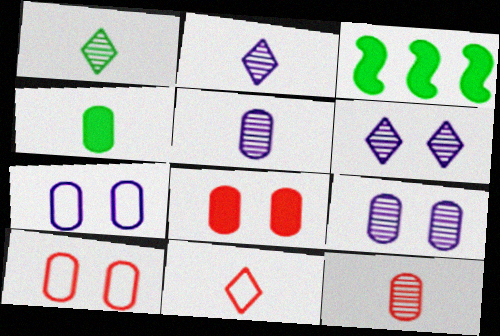[[2, 3, 10], 
[3, 9, 11]]